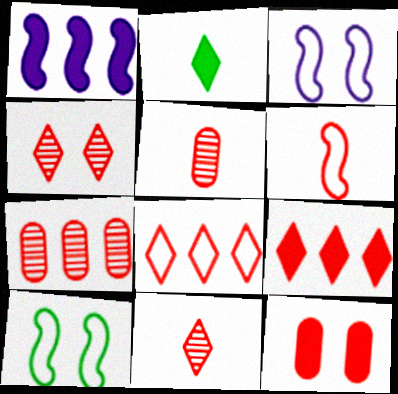[[1, 2, 12], 
[2, 3, 7]]